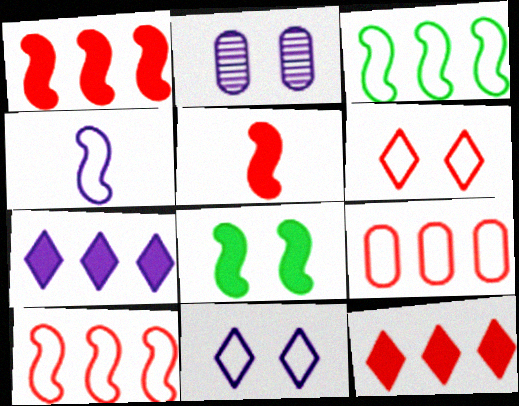[[2, 4, 7], 
[2, 6, 8]]